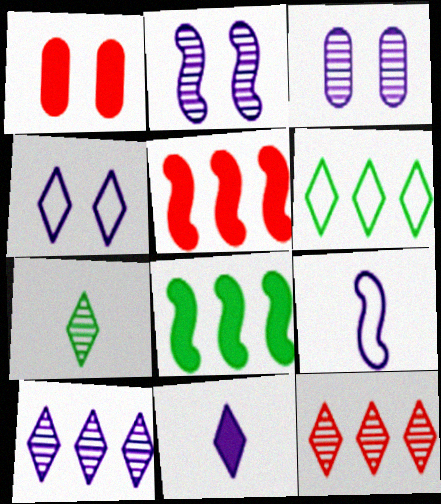[[1, 8, 11], 
[4, 10, 11]]